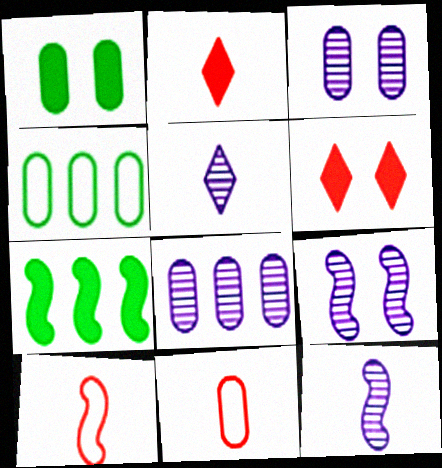[[1, 8, 11], 
[2, 4, 9], 
[4, 6, 12], 
[5, 8, 9], 
[7, 9, 10]]